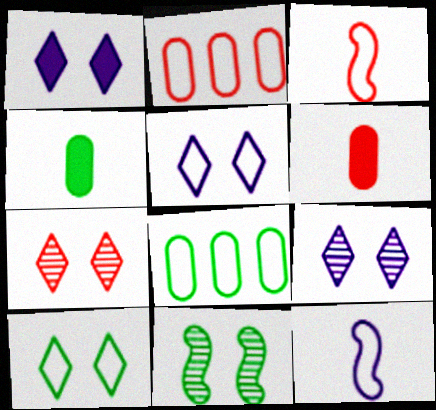[[1, 5, 9], 
[1, 7, 10], 
[2, 10, 12], 
[3, 5, 8]]